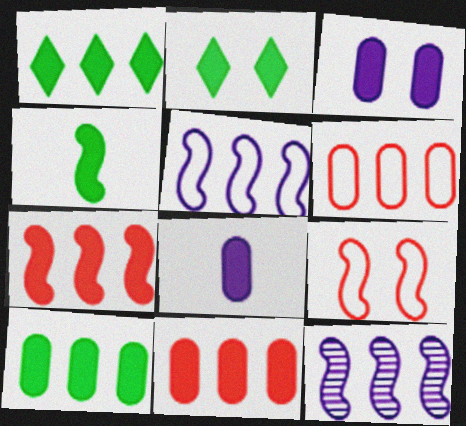[[1, 6, 12], 
[2, 4, 10], 
[2, 7, 8], 
[4, 9, 12]]